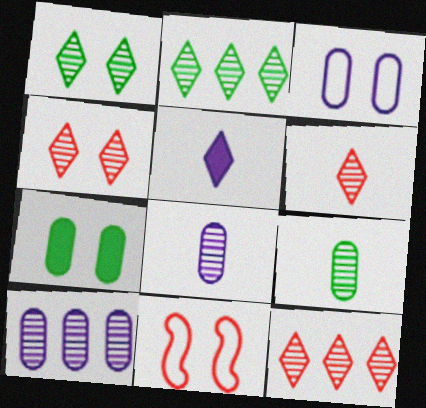[[4, 6, 12]]